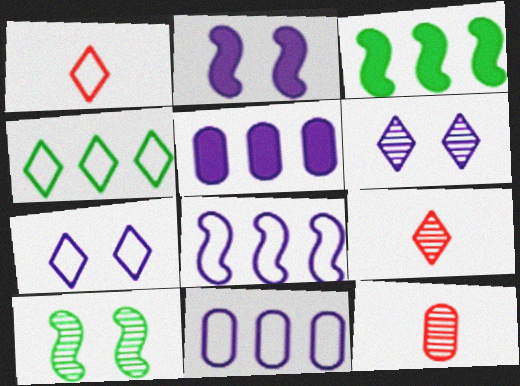[[1, 4, 7], 
[1, 5, 10], 
[2, 4, 12], 
[3, 7, 12]]